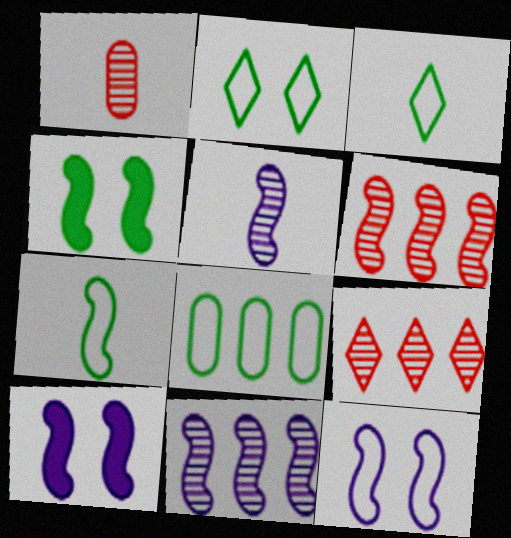[[2, 7, 8], 
[6, 7, 10]]